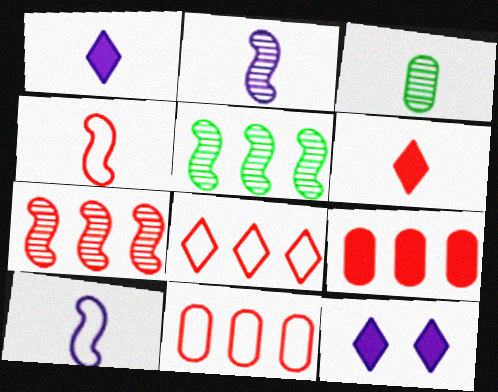[[1, 3, 4], 
[3, 6, 10], 
[7, 8, 9]]